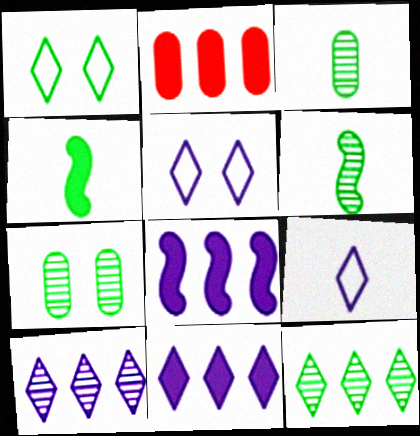[[2, 5, 6], 
[6, 7, 12]]